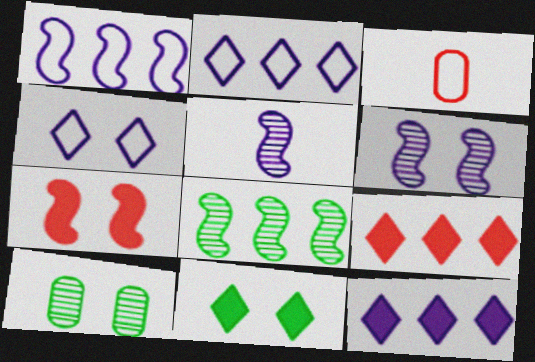[[4, 7, 10]]